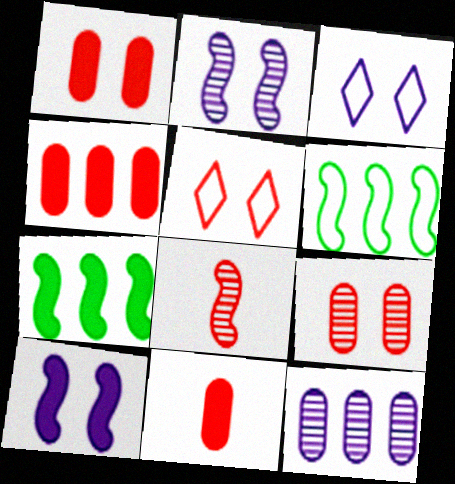[[1, 4, 11], 
[4, 5, 8], 
[6, 8, 10]]